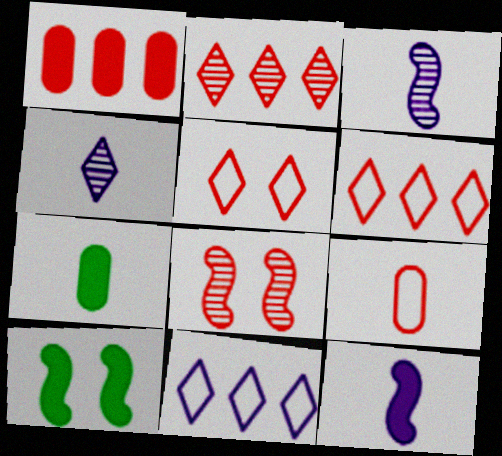[[7, 8, 11]]